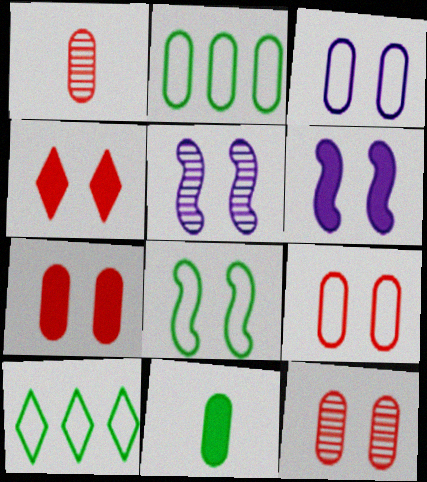[[1, 6, 10], 
[7, 9, 12]]